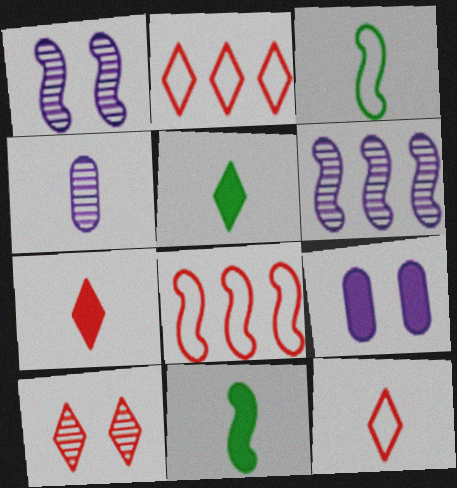[[1, 8, 11], 
[2, 7, 10], 
[3, 4, 7], 
[4, 11, 12]]